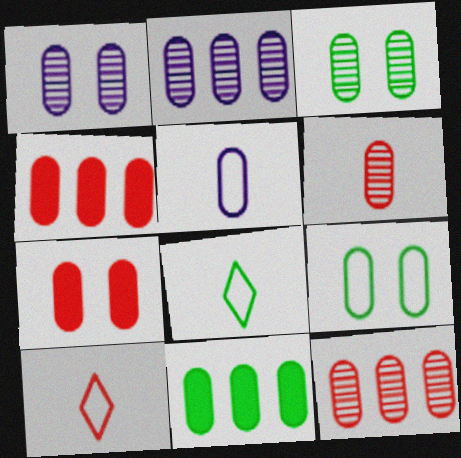[[1, 7, 9], 
[2, 3, 6], 
[3, 4, 5]]